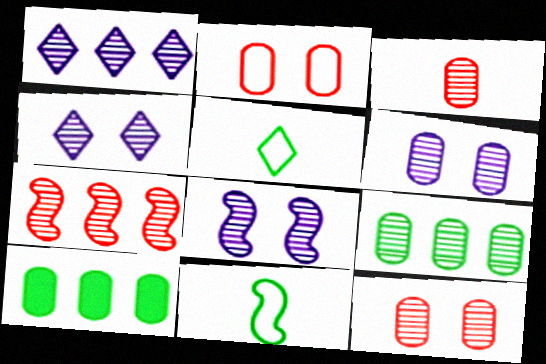[[1, 7, 9], 
[3, 6, 9], 
[4, 6, 8]]